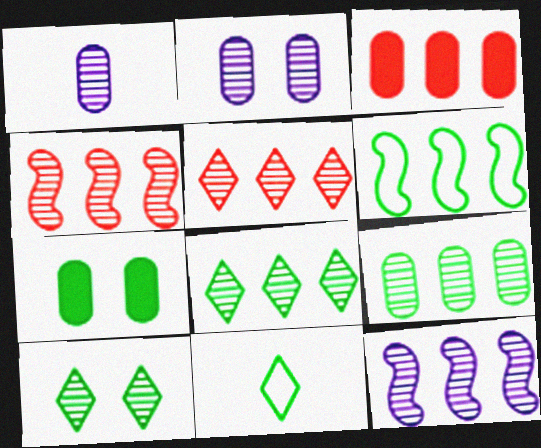[[1, 4, 10], 
[5, 9, 12]]